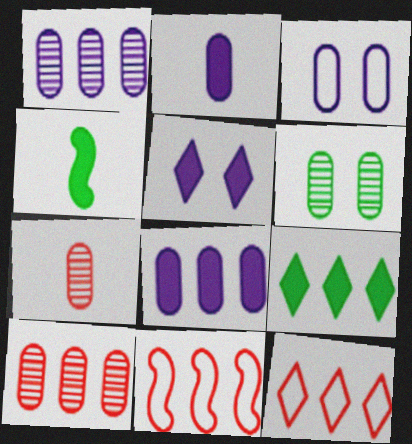[[1, 2, 3], 
[1, 6, 7], 
[1, 9, 11]]